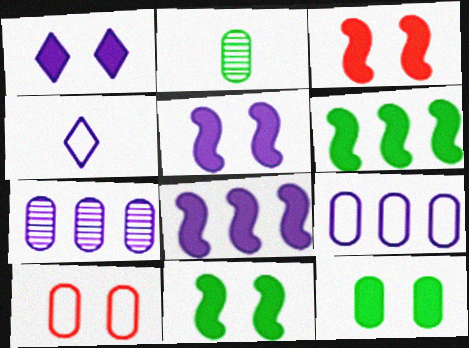[[1, 3, 12], 
[3, 5, 11], 
[4, 5, 7]]